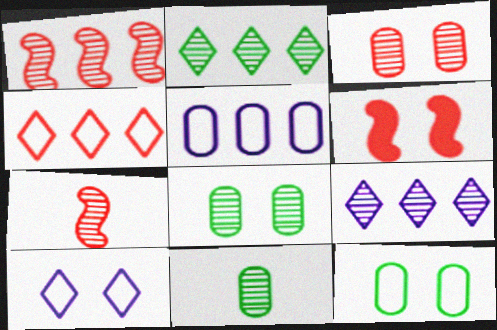[[6, 8, 10], 
[7, 8, 9]]